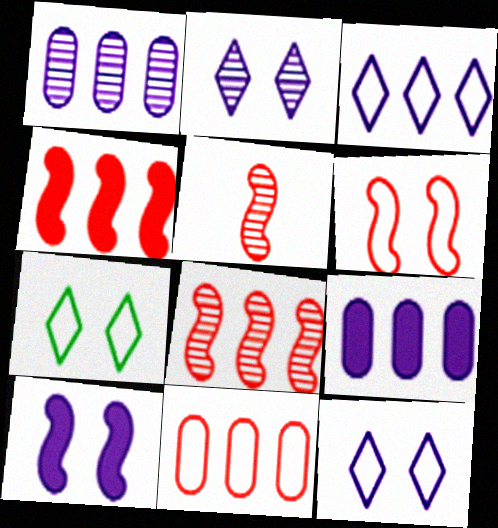[[4, 5, 6], 
[5, 7, 9]]